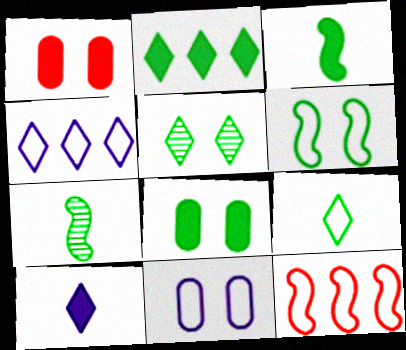[[1, 4, 7], 
[2, 3, 8], 
[2, 5, 9], 
[5, 6, 8], 
[9, 11, 12]]